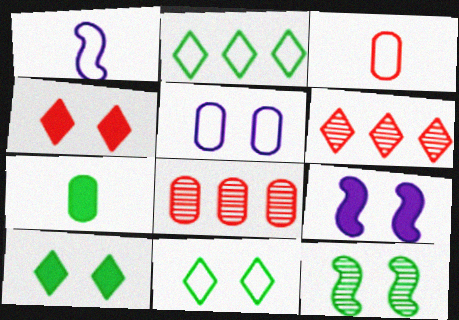[[1, 8, 10], 
[2, 7, 12], 
[4, 5, 12], 
[5, 7, 8]]